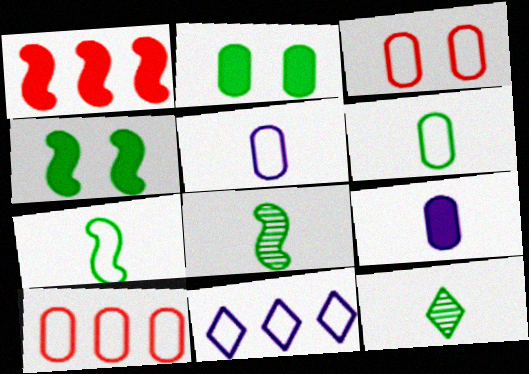[[3, 7, 11]]